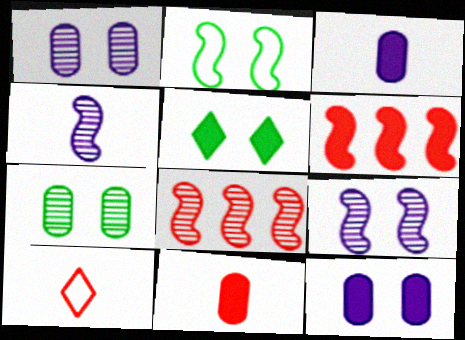[[2, 4, 6], 
[2, 5, 7], 
[3, 5, 6]]